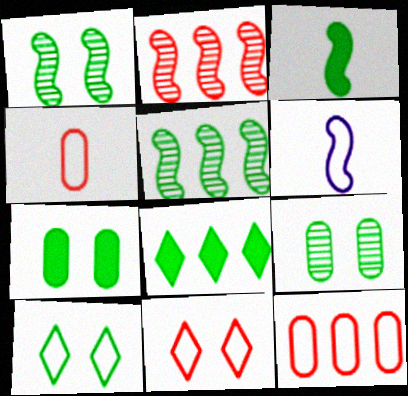[[1, 7, 10], 
[3, 7, 8], 
[6, 10, 12]]